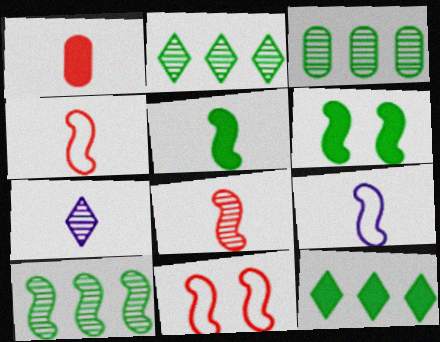[[2, 3, 10], 
[5, 8, 9]]